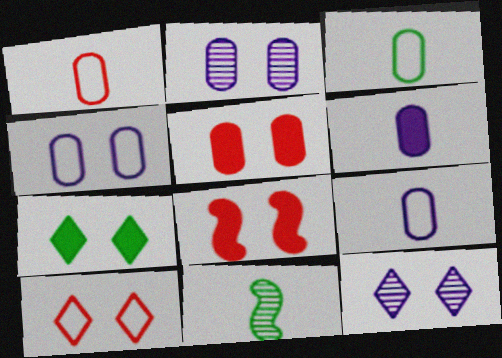[[1, 3, 9], 
[7, 10, 12]]